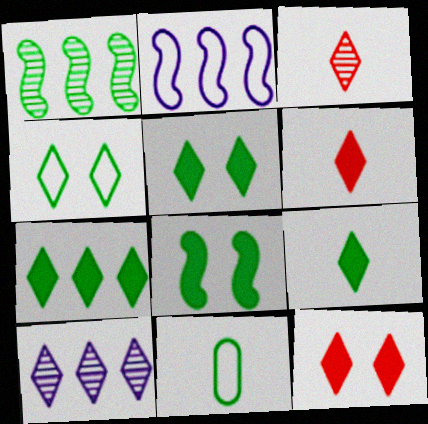[[1, 5, 11], 
[4, 6, 10], 
[5, 7, 9]]